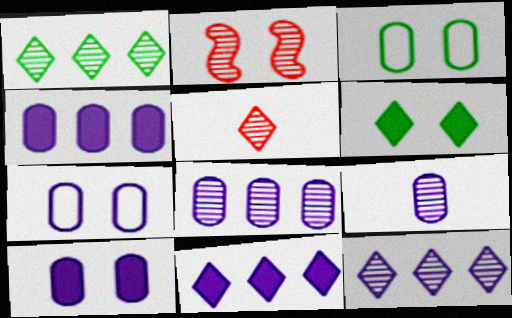[[1, 2, 9], 
[2, 6, 7], 
[4, 7, 9]]